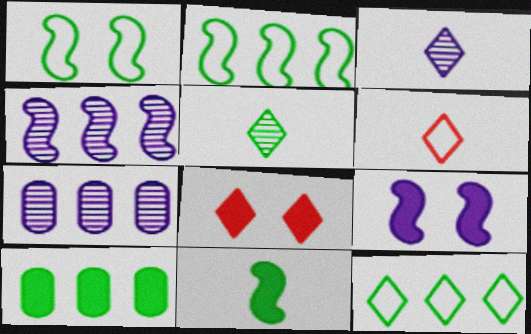[[1, 5, 10], 
[3, 8, 12]]